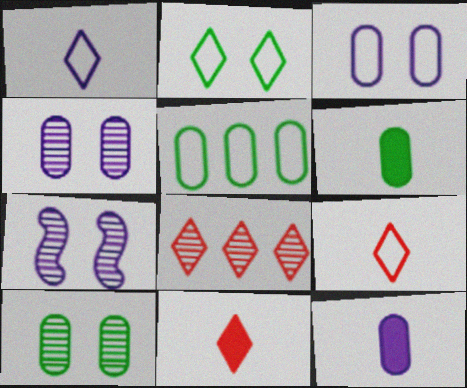[[5, 6, 10], 
[5, 7, 11]]